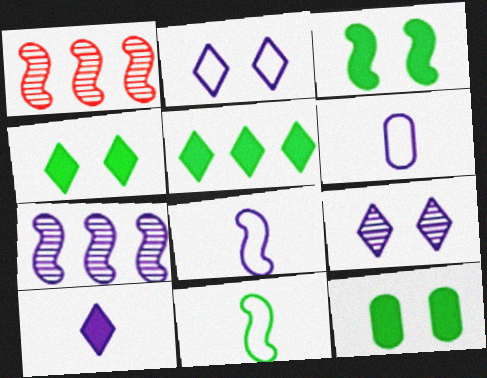[[1, 3, 8], 
[1, 4, 6], 
[3, 4, 12]]